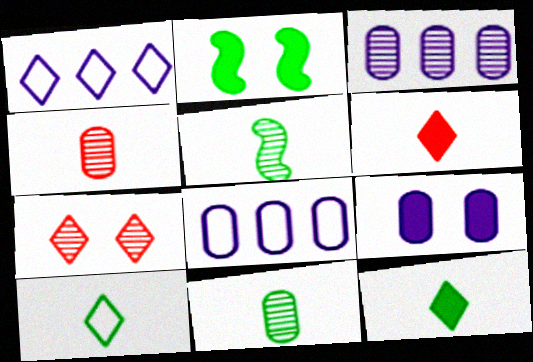[[1, 2, 4], 
[1, 7, 12], 
[3, 5, 7]]